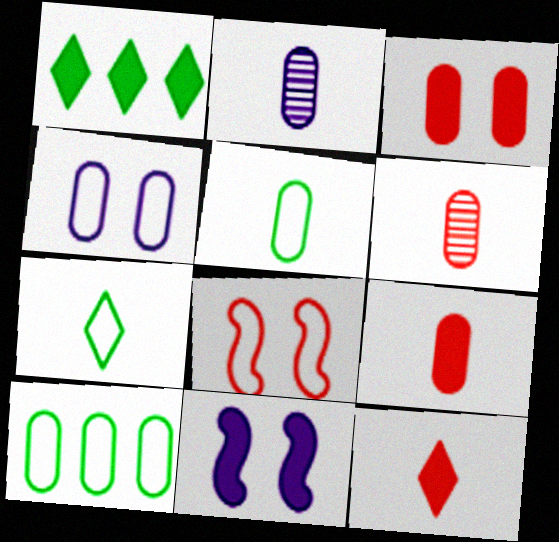[[1, 2, 8], 
[1, 9, 11], 
[2, 3, 10], 
[2, 5, 9]]